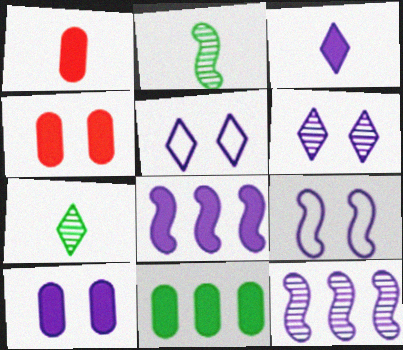[[1, 10, 11], 
[3, 8, 10], 
[6, 9, 10]]